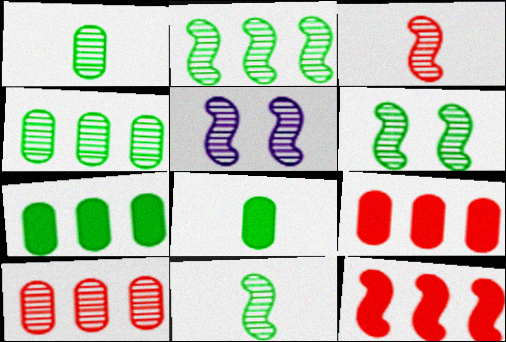[[2, 3, 5], 
[2, 6, 11]]